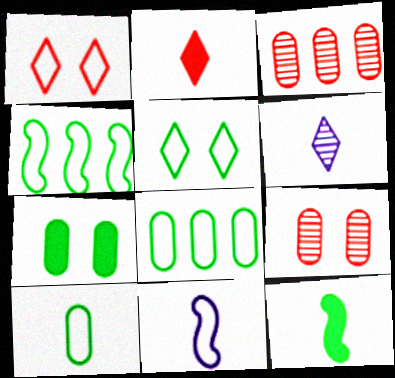[[1, 8, 11], 
[4, 5, 10]]